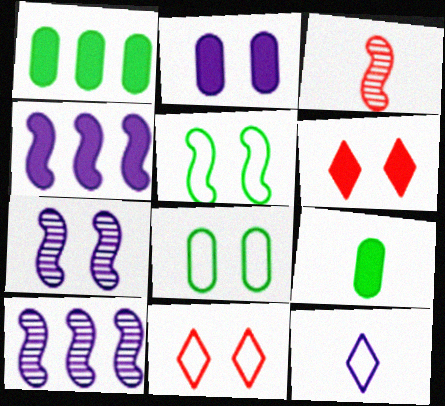[[2, 10, 12], 
[3, 4, 5], 
[3, 9, 12], 
[4, 6, 9], 
[6, 7, 8], 
[9, 10, 11]]